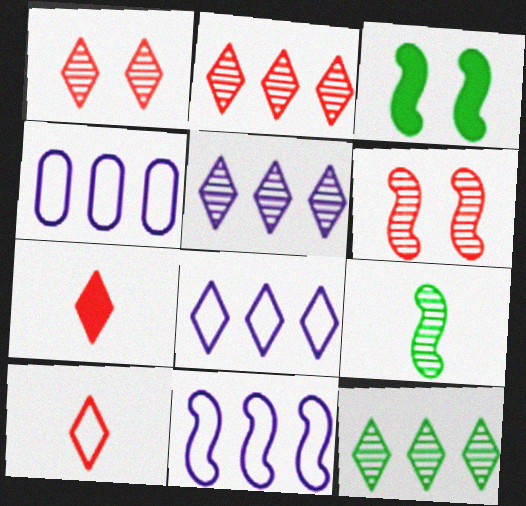[[2, 5, 12], 
[4, 8, 11]]